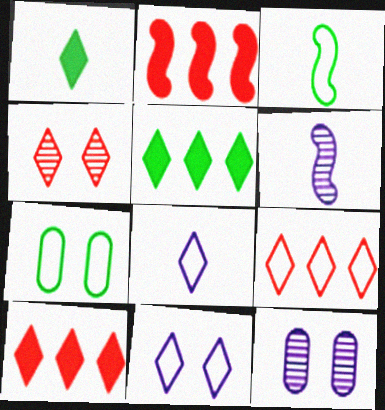[[3, 10, 12], 
[4, 5, 8], 
[6, 7, 10]]